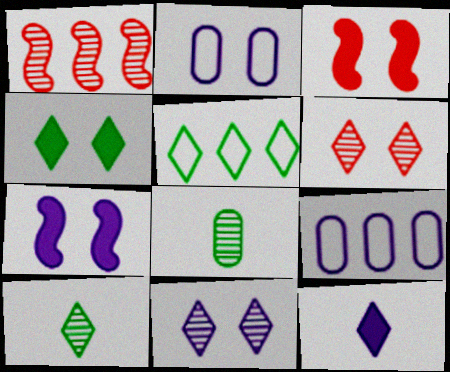[[1, 8, 11], 
[2, 7, 11], 
[3, 9, 10], 
[4, 5, 10], 
[5, 6, 12]]